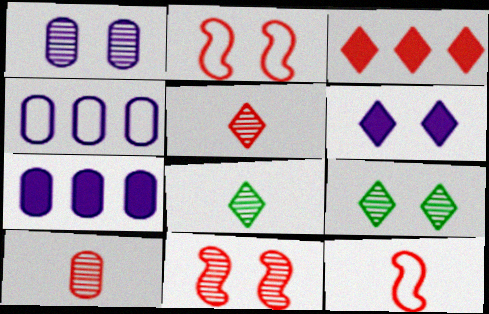[[1, 9, 11], 
[2, 3, 10], 
[2, 7, 8], 
[7, 9, 12]]